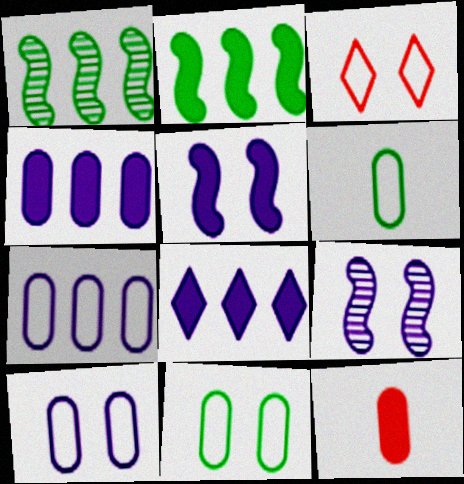[]